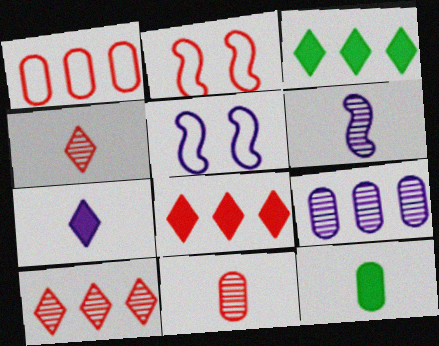[[2, 8, 11], 
[3, 5, 11], 
[5, 7, 9], 
[5, 10, 12]]